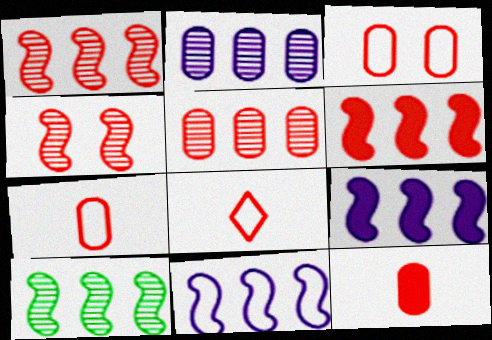[[3, 5, 12], 
[6, 10, 11]]